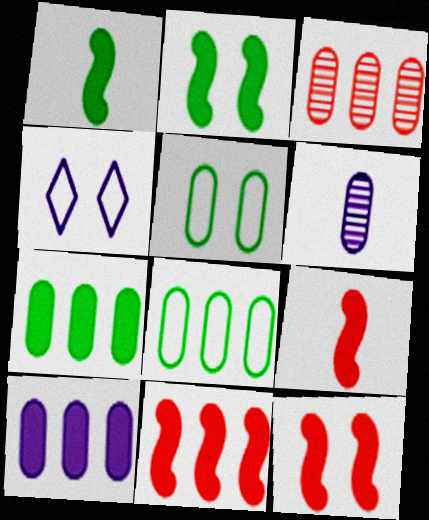[[1, 3, 4], 
[3, 8, 10], 
[9, 11, 12]]